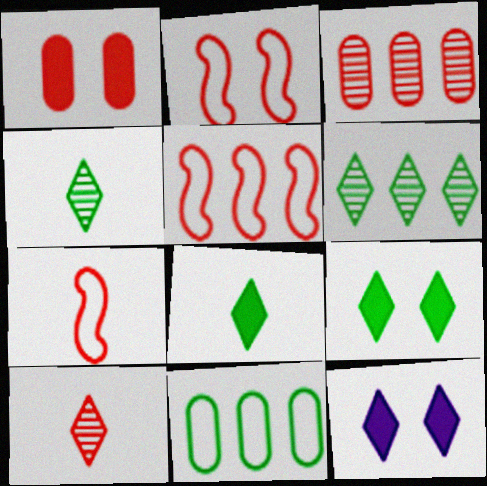[[1, 5, 10], 
[2, 5, 7]]